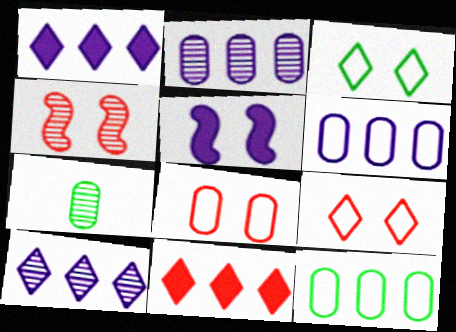[[4, 7, 10]]